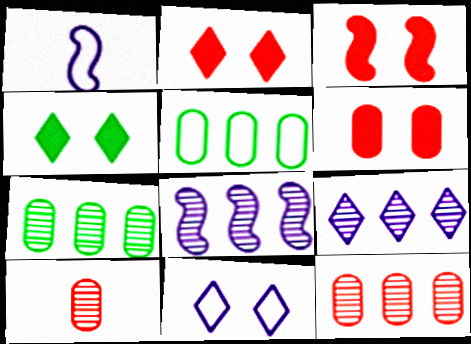[[1, 2, 7], 
[1, 4, 12], 
[2, 3, 6]]